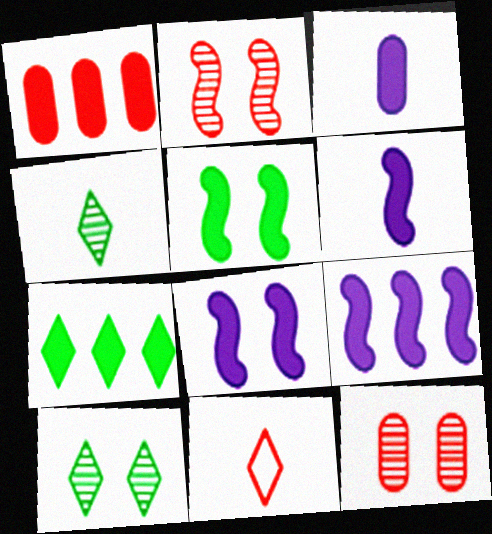[[1, 2, 11], 
[1, 7, 9], 
[6, 8, 9]]